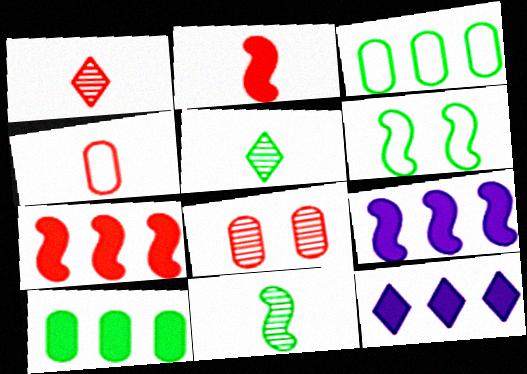[[1, 2, 4], 
[5, 6, 10], 
[7, 10, 12]]